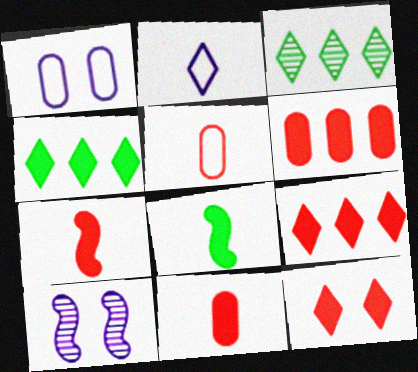[[1, 3, 7], 
[2, 3, 12], 
[4, 5, 10], 
[6, 7, 12]]